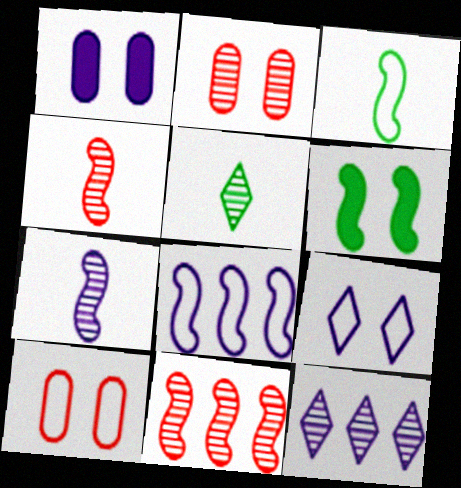[[2, 6, 9], 
[4, 6, 8]]